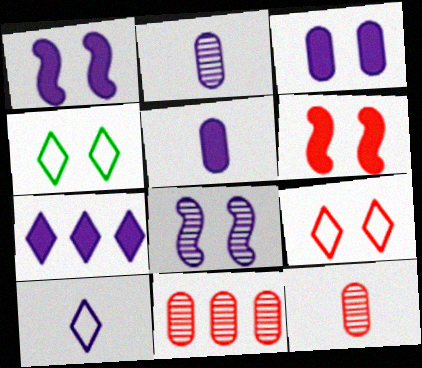[[1, 5, 7]]